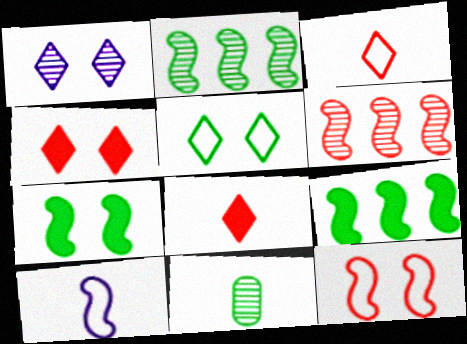[[1, 4, 5], 
[1, 6, 11], 
[5, 9, 11], 
[6, 7, 10], 
[8, 10, 11]]